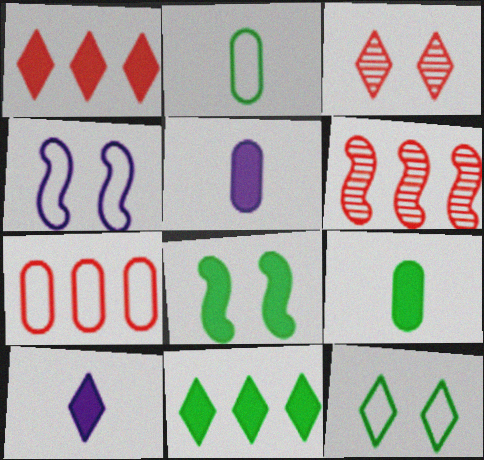[[1, 5, 8], 
[1, 6, 7], 
[5, 6, 12], 
[8, 9, 11]]